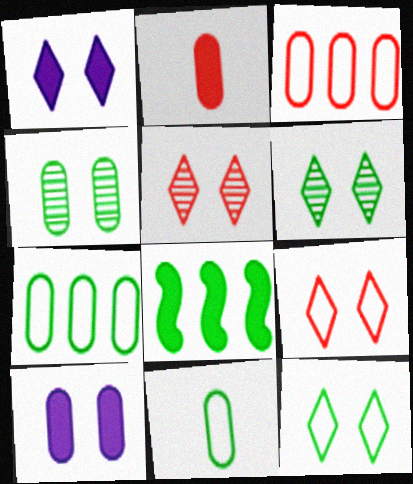[[1, 2, 8], 
[1, 5, 12], 
[1, 6, 9], 
[6, 8, 11]]